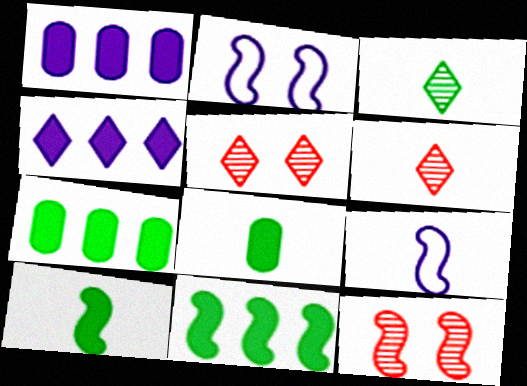[[2, 6, 7], 
[5, 7, 9], 
[6, 8, 9], 
[9, 11, 12]]